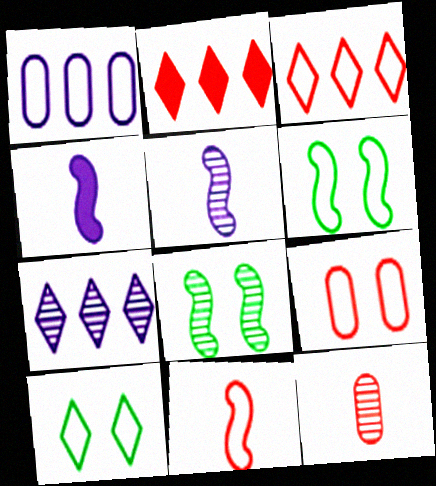[[1, 10, 11], 
[3, 9, 11], 
[7, 8, 12]]